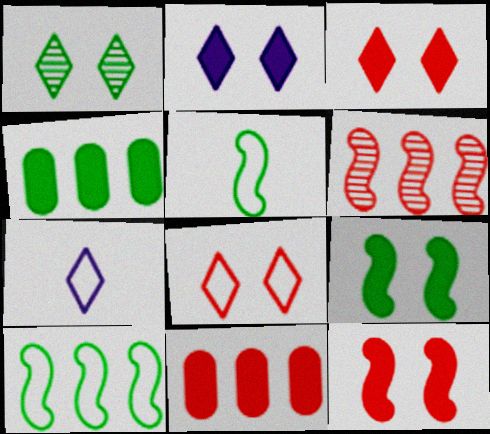[[1, 2, 8], 
[1, 4, 5]]